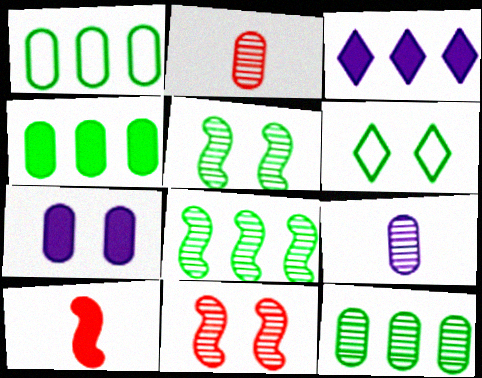[[1, 2, 7], 
[1, 4, 12], 
[6, 7, 11]]